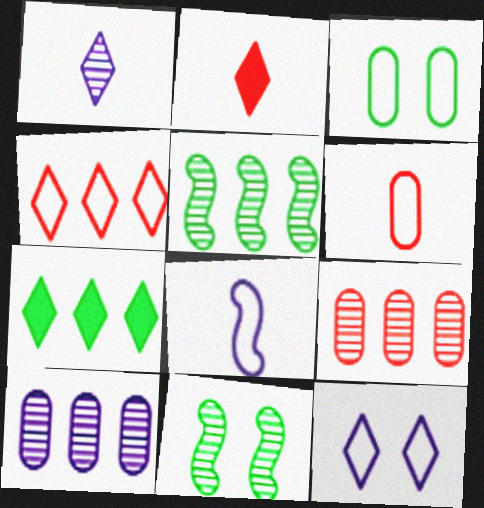[[1, 9, 11], 
[3, 4, 8]]